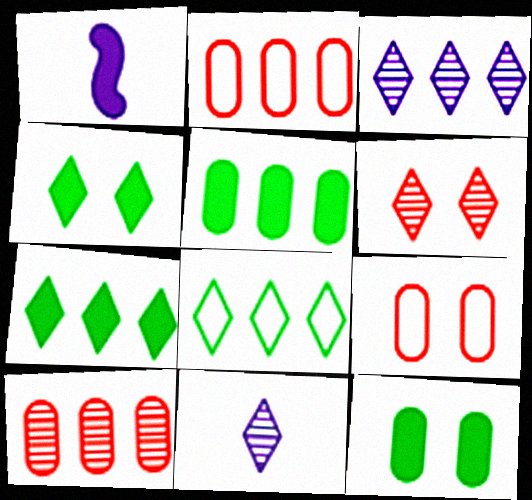[]